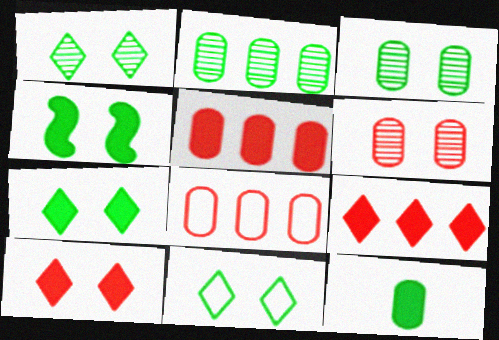[[1, 7, 11], 
[3, 4, 11]]